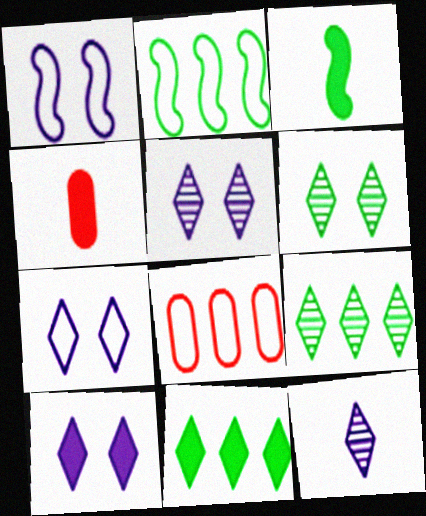[[1, 4, 9], 
[2, 4, 5], 
[3, 5, 8], 
[5, 7, 10]]